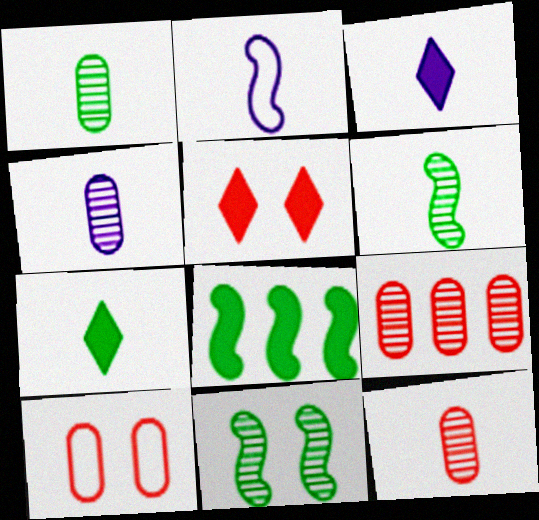[[1, 4, 12], 
[2, 3, 4], 
[2, 7, 12]]